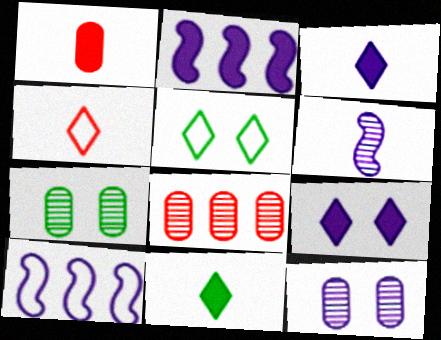[[2, 4, 7], 
[3, 10, 12]]